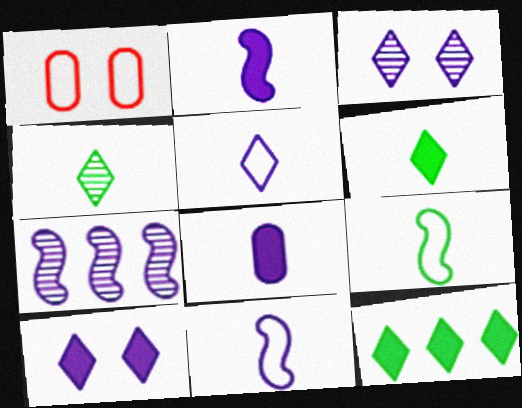[[1, 6, 7]]